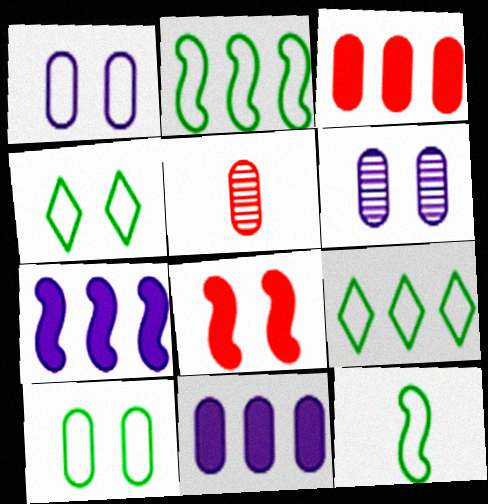[[4, 5, 7], 
[4, 6, 8], 
[5, 10, 11], 
[9, 10, 12]]